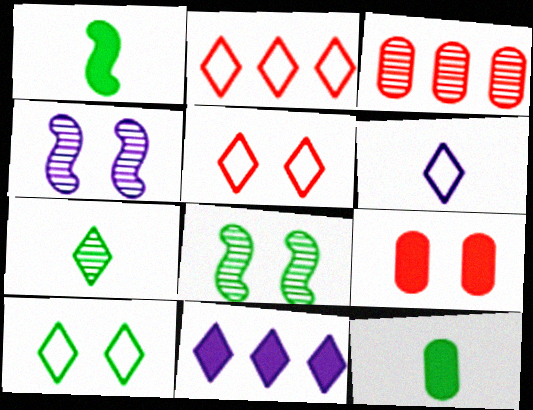[[1, 9, 11], 
[2, 4, 12], 
[2, 6, 10], 
[3, 4, 7], 
[4, 9, 10], 
[5, 7, 11]]